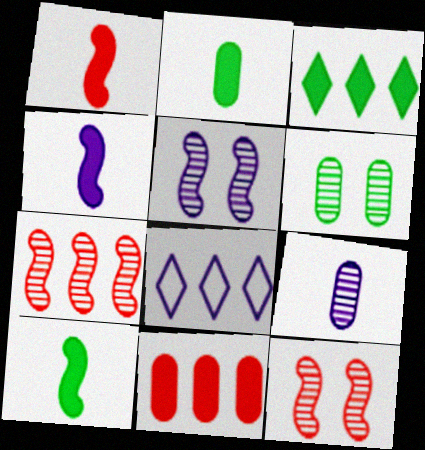[[1, 4, 10], 
[1, 6, 8], 
[2, 8, 12]]